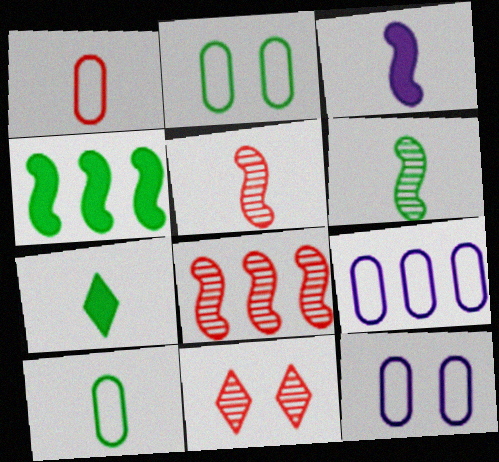[[1, 2, 9], 
[6, 7, 10], 
[7, 8, 12]]